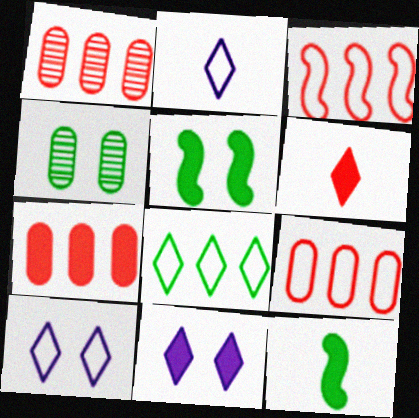[[1, 2, 5], 
[1, 7, 9], 
[1, 10, 12], 
[4, 8, 12], 
[7, 11, 12]]